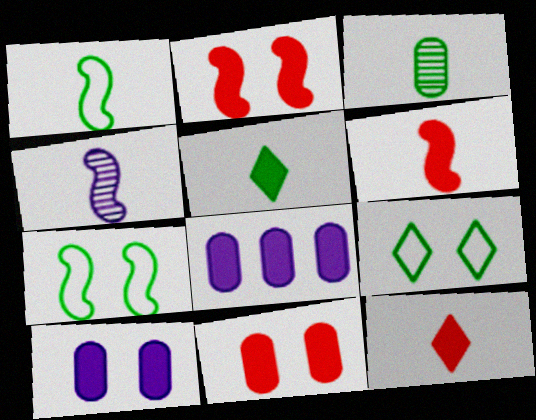[[1, 3, 5], 
[1, 4, 6], 
[2, 5, 8]]